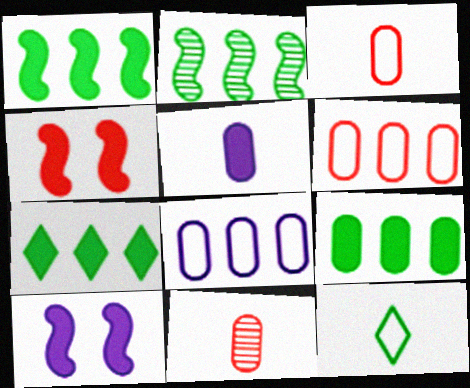[[1, 7, 9], 
[4, 5, 7]]